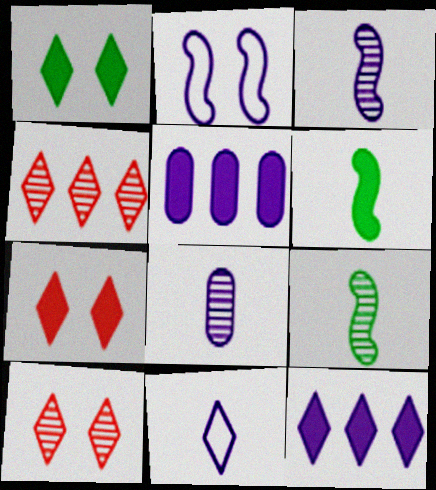[[1, 4, 11], 
[2, 8, 12], 
[5, 6, 7]]